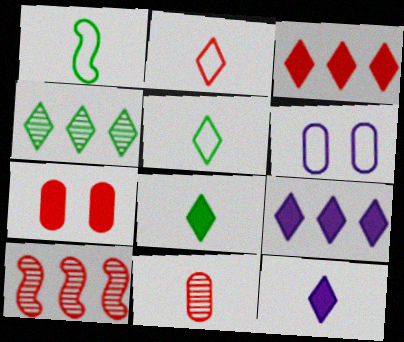[[1, 11, 12], 
[2, 7, 10], 
[6, 8, 10]]